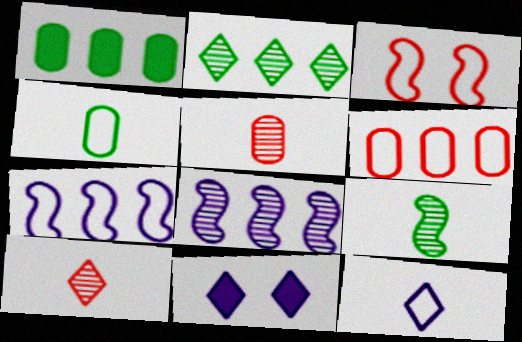[[6, 9, 11]]